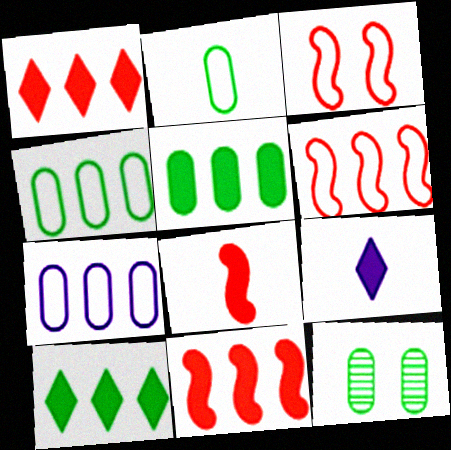[[2, 5, 12], 
[6, 9, 12]]